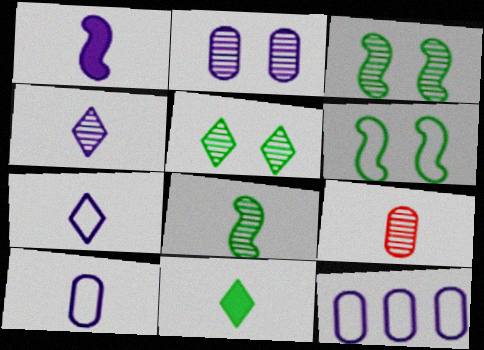[[1, 4, 10], 
[4, 8, 9]]